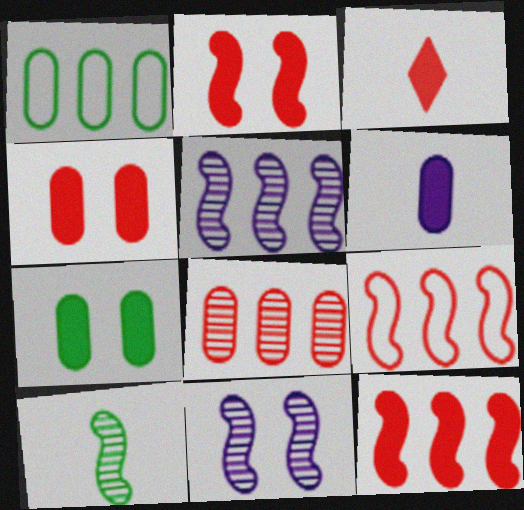[[1, 3, 11], 
[3, 4, 12]]